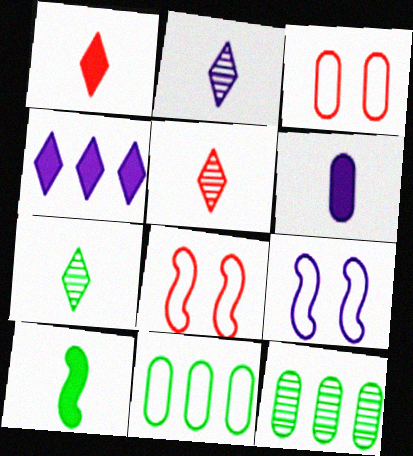[[1, 6, 10], 
[1, 9, 12], 
[2, 5, 7], 
[3, 6, 12]]